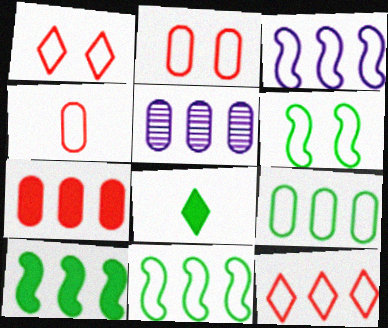[[3, 9, 12], 
[5, 7, 9], 
[5, 10, 12]]